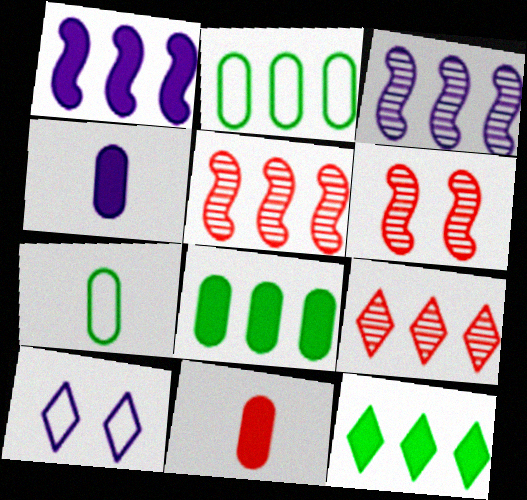[[1, 2, 9], 
[3, 4, 10]]